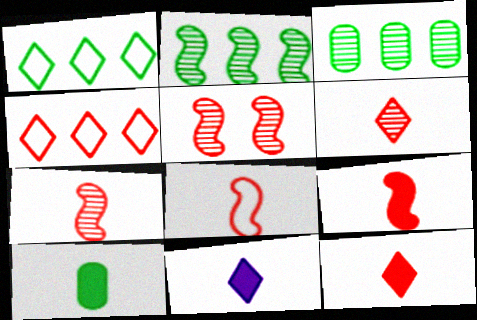[[7, 8, 9], 
[9, 10, 11]]